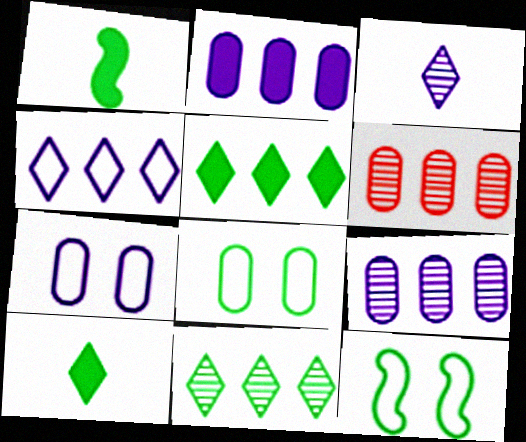[[1, 8, 11]]